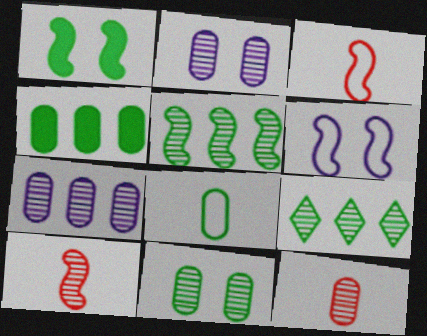[[1, 8, 9], 
[2, 9, 10], 
[4, 8, 11], 
[7, 11, 12]]